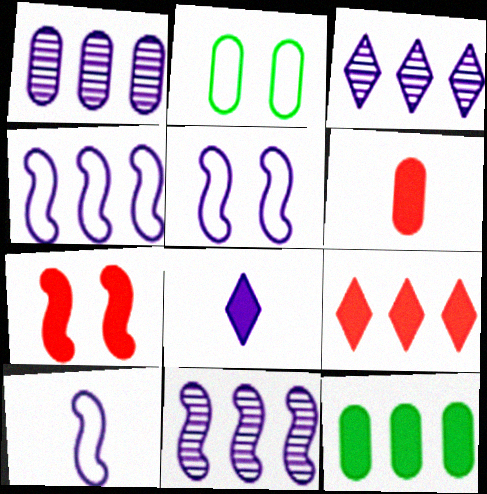[[1, 2, 6], 
[1, 3, 11], 
[1, 5, 8], 
[4, 5, 10], 
[6, 7, 9], 
[7, 8, 12]]